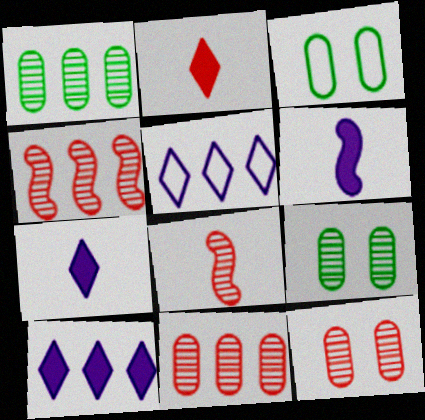[[3, 4, 7], 
[3, 8, 10]]